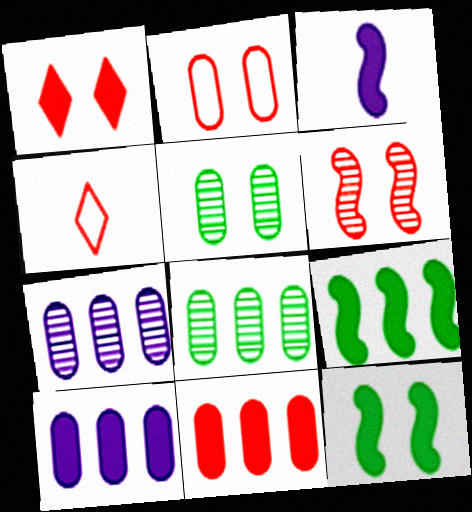[[1, 2, 6], 
[4, 6, 11], 
[4, 7, 12]]